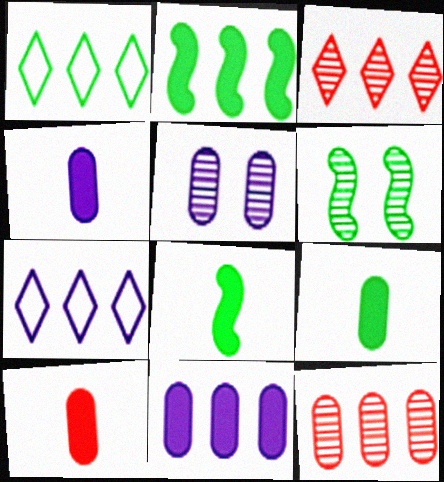[[1, 6, 9], 
[2, 7, 12], 
[4, 9, 10], 
[6, 7, 10]]